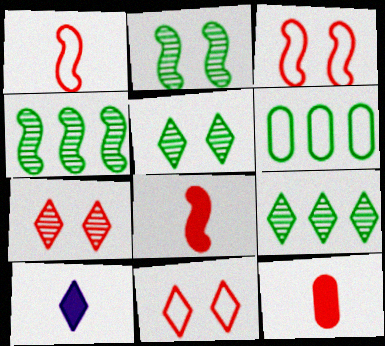[[9, 10, 11]]